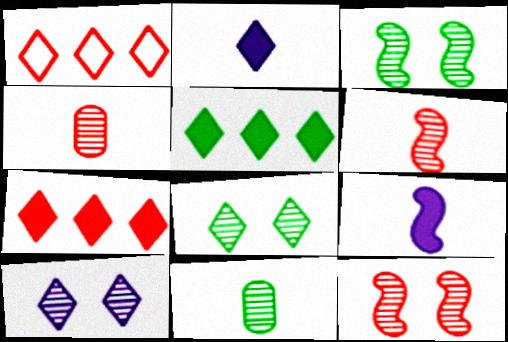[[1, 2, 8]]